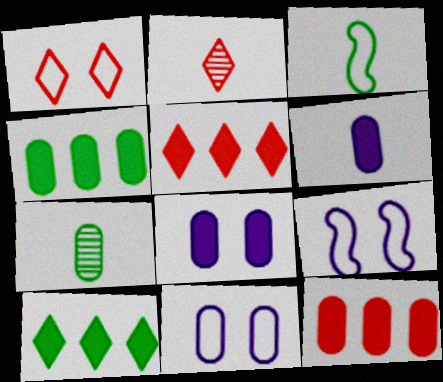[[1, 2, 5], 
[2, 3, 6], 
[2, 4, 9], 
[5, 7, 9], 
[7, 11, 12]]